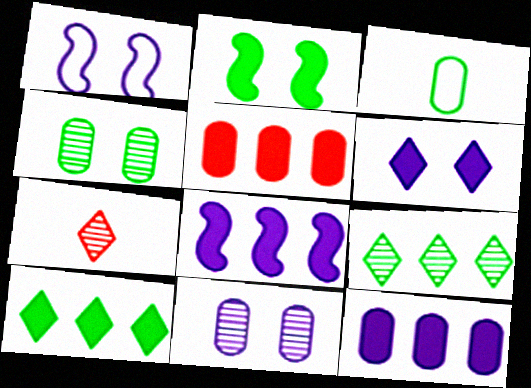[[1, 6, 11], 
[2, 3, 9], 
[3, 5, 11], 
[5, 8, 10]]